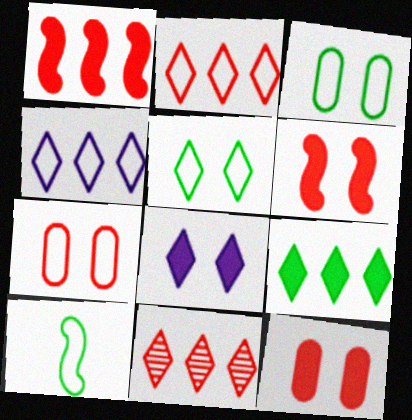[[4, 7, 10], 
[4, 9, 11]]